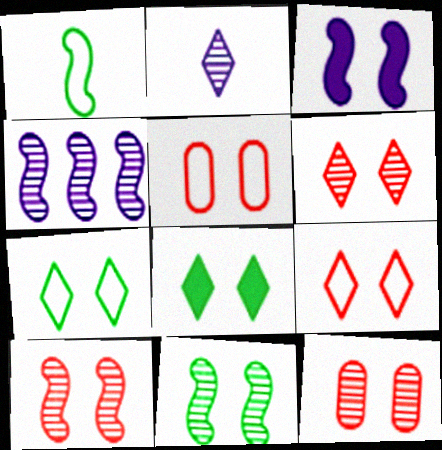[[3, 7, 12], 
[6, 10, 12]]